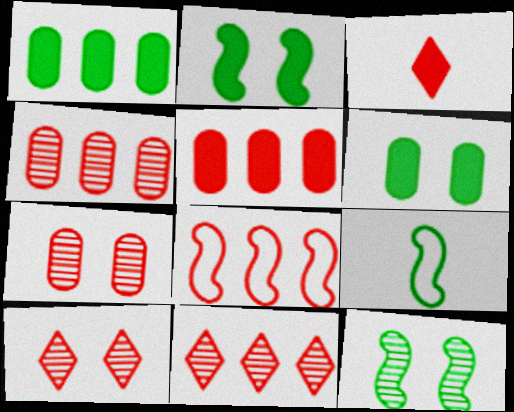[[3, 7, 8], 
[5, 8, 11]]